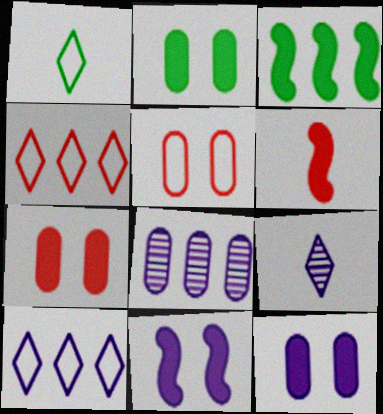[[2, 7, 12], 
[3, 4, 8], 
[3, 5, 9], 
[3, 6, 11]]